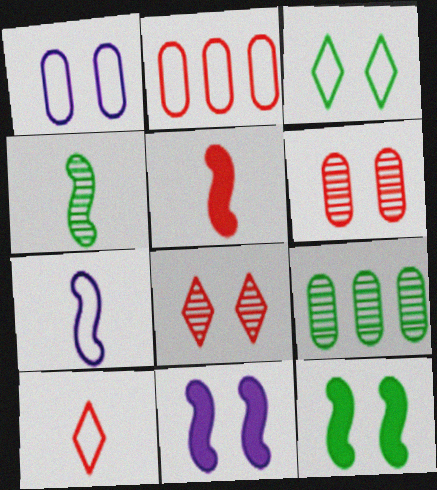[[1, 8, 12], 
[2, 3, 7], 
[2, 5, 8], 
[3, 6, 11], 
[4, 5, 7], 
[9, 10, 11]]